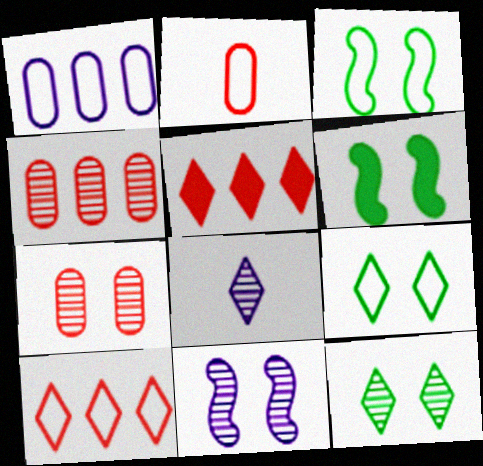[[5, 8, 9], 
[7, 11, 12]]